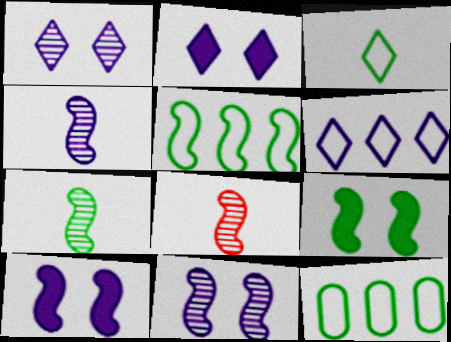[[2, 8, 12], 
[4, 7, 8], 
[5, 7, 9], 
[5, 8, 10]]